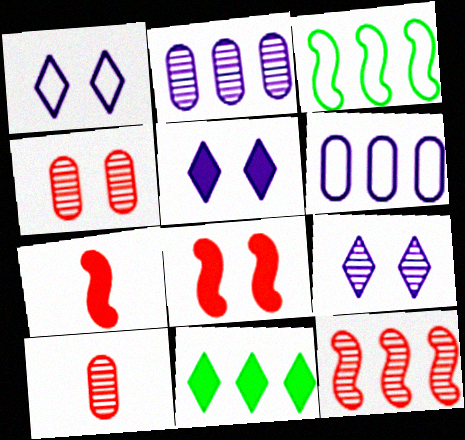[[1, 5, 9], 
[3, 5, 10], 
[6, 11, 12]]